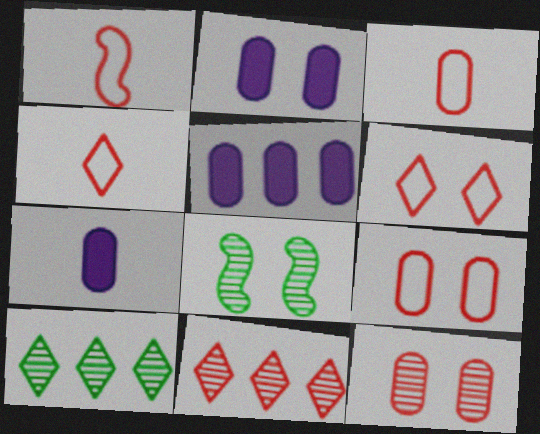[[1, 2, 10], 
[1, 3, 4], 
[2, 5, 7], 
[2, 6, 8], 
[4, 5, 8]]